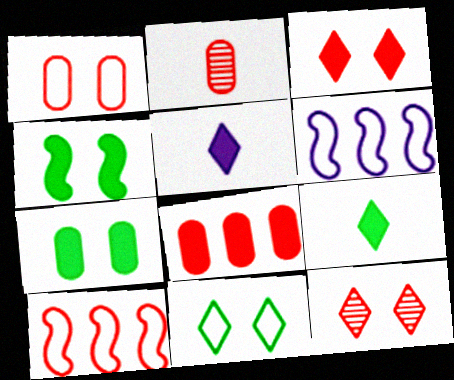[[1, 2, 8], 
[2, 3, 10], 
[4, 5, 8]]